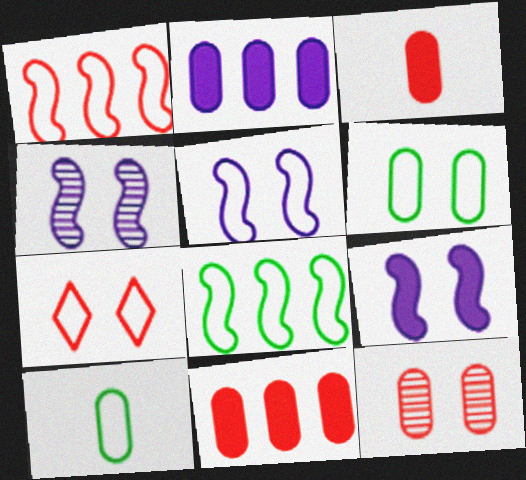[[2, 10, 12], 
[4, 5, 9], 
[5, 6, 7]]